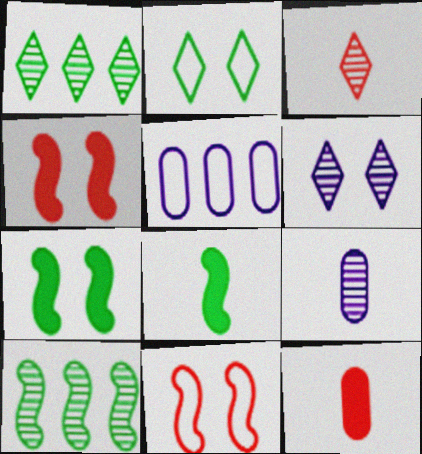[[1, 3, 6], 
[3, 5, 7]]